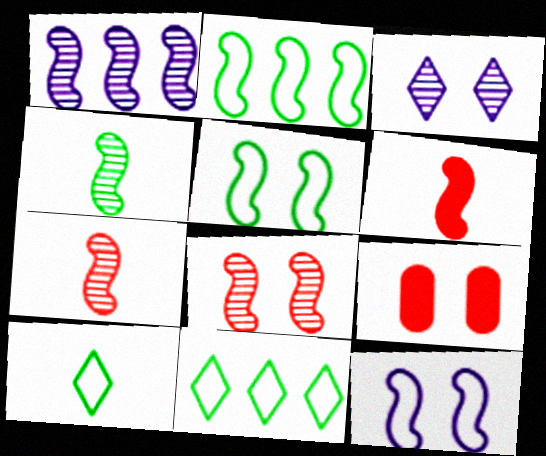[[1, 4, 8], 
[1, 5, 6], 
[1, 9, 10], 
[3, 5, 9]]